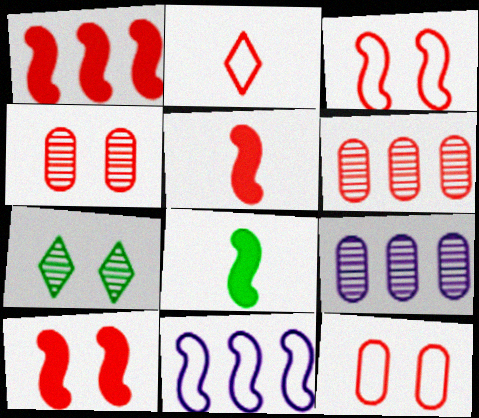[[1, 2, 4], 
[1, 5, 10], 
[2, 6, 10]]